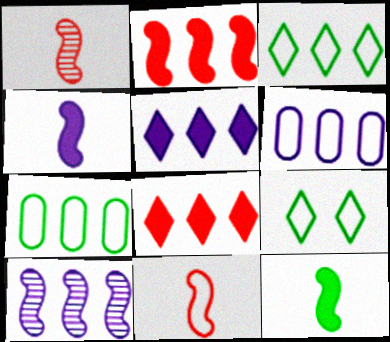[[5, 6, 10], 
[6, 9, 11], 
[7, 8, 10]]